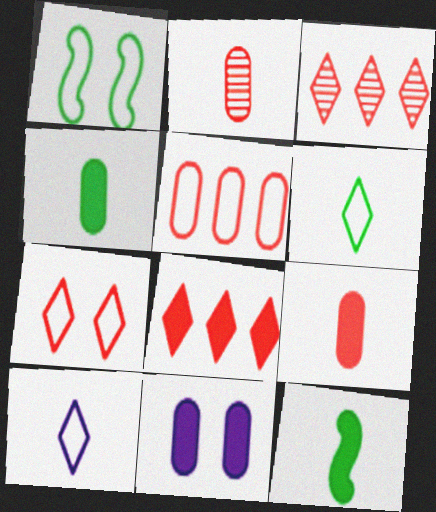[[1, 5, 10], 
[2, 10, 12], 
[8, 11, 12]]